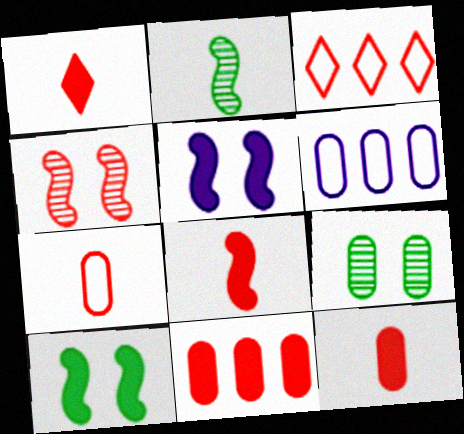[[1, 8, 12], 
[3, 4, 12], 
[6, 9, 12]]